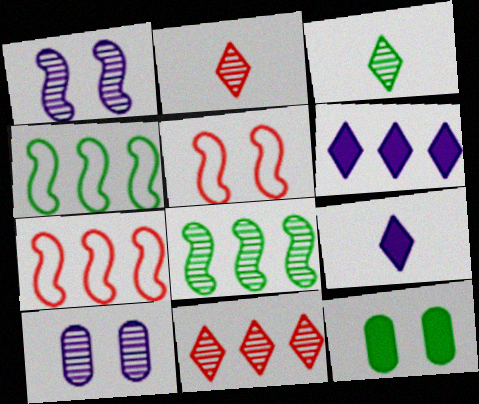[[2, 8, 10], 
[3, 4, 12]]